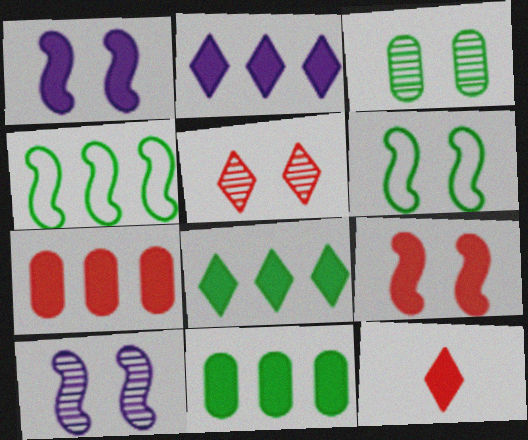[[1, 11, 12], 
[3, 5, 10], 
[6, 9, 10], 
[7, 9, 12]]